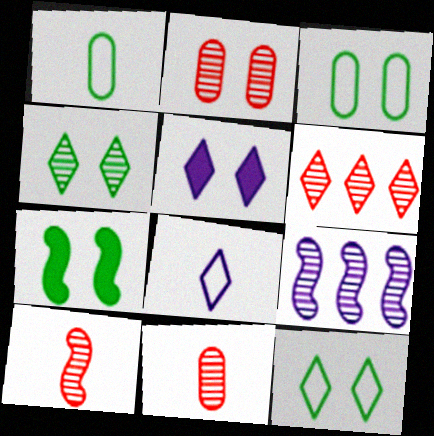[[2, 6, 10], 
[3, 4, 7], 
[4, 9, 11]]